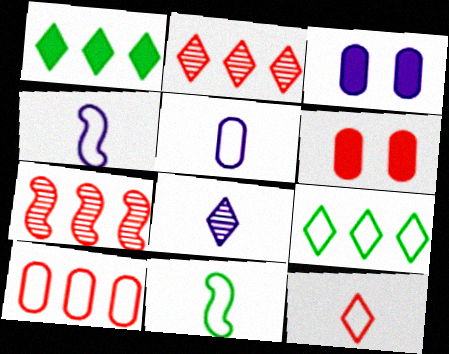[[2, 3, 11], 
[5, 11, 12], 
[6, 7, 12]]